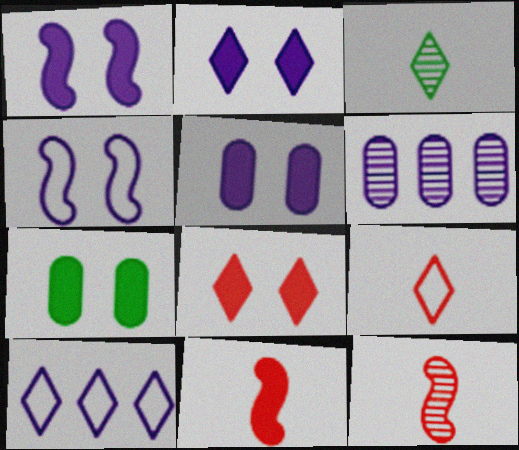[[1, 2, 5], 
[1, 7, 8], 
[3, 8, 10], 
[7, 10, 12]]